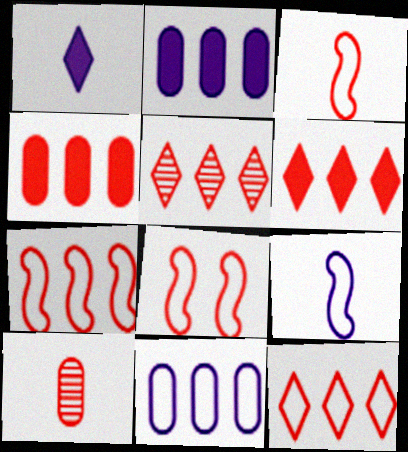[[3, 7, 8], 
[4, 5, 7], 
[5, 6, 12], 
[6, 8, 10]]